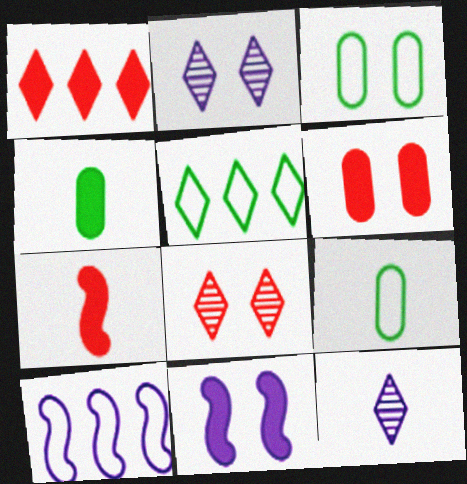[[1, 4, 11], 
[1, 6, 7], 
[3, 8, 11], 
[4, 8, 10], 
[7, 9, 12]]